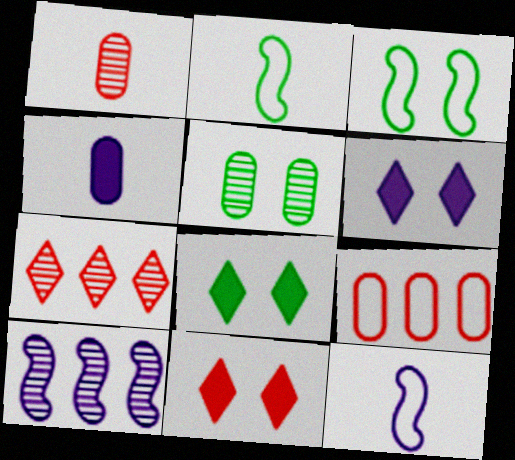[[3, 4, 7], 
[3, 5, 8], 
[4, 5, 9], 
[6, 8, 11]]